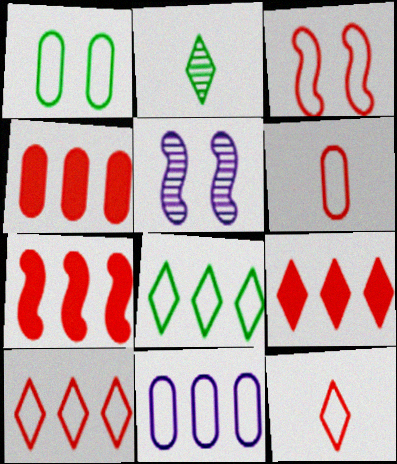[[1, 6, 11], 
[3, 6, 10], 
[4, 7, 9]]